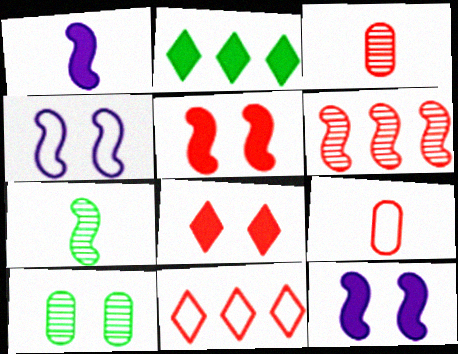[[1, 10, 11], 
[2, 3, 4], 
[3, 5, 11], 
[4, 8, 10], 
[6, 8, 9]]